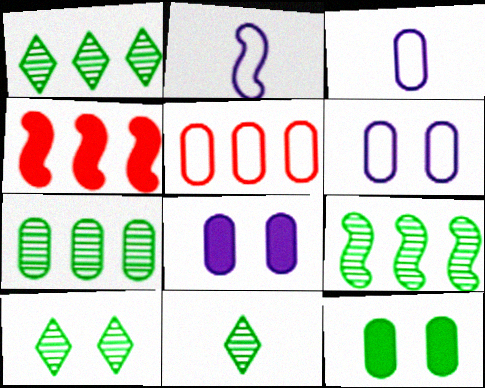[[1, 7, 9], 
[1, 10, 11], 
[3, 4, 10], 
[4, 6, 11]]